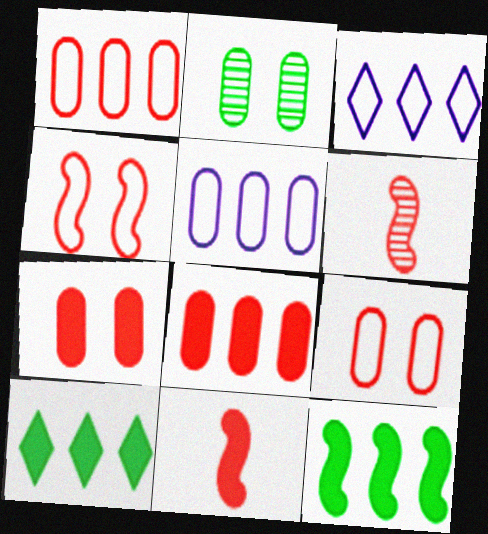[[2, 3, 11]]